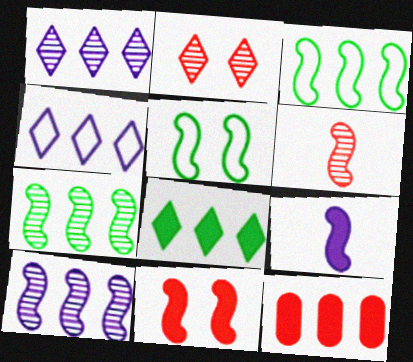[[1, 3, 12], 
[4, 7, 12]]